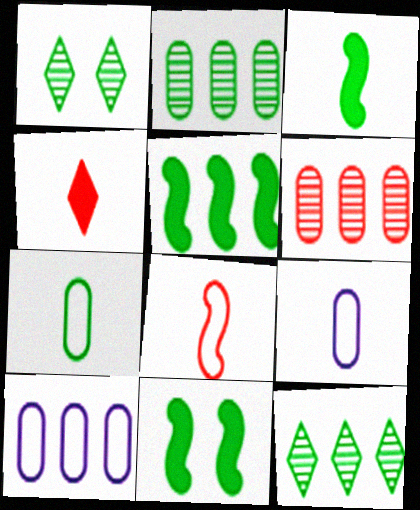[[1, 5, 7], 
[3, 5, 11], 
[7, 11, 12]]